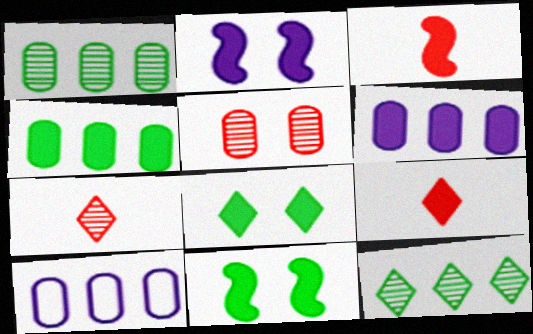[[2, 4, 9], 
[3, 6, 8], 
[6, 9, 11], 
[7, 10, 11]]